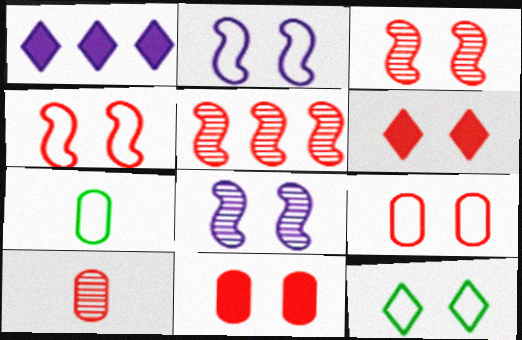[[1, 3, 7], 
[2, 9, 12], 
[3, 6, 9], 
[8, 11, 12]]